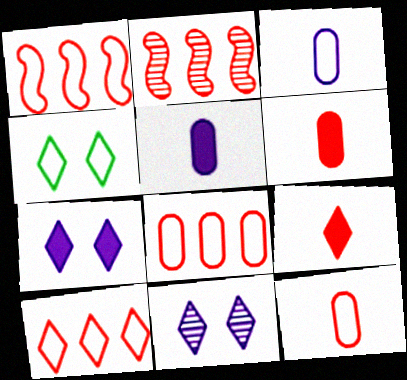[[1, 3, 4], 
[1, 8, 10], 
[2, 4, 5]]